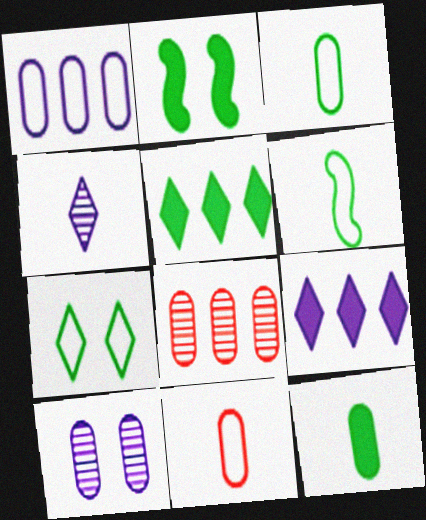[[2, 5, 12]]